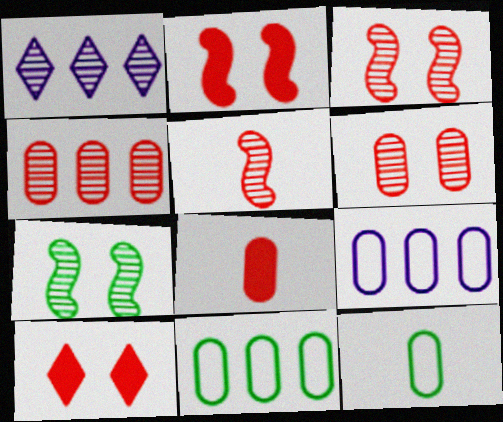[[1, 2, 12]]